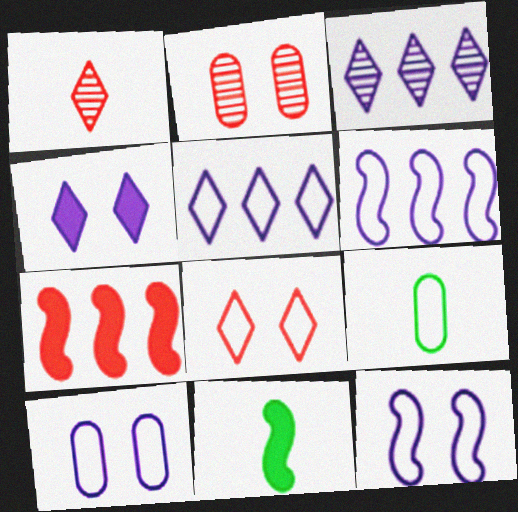[[2, 5, 11], 
[6, 8, 9]]